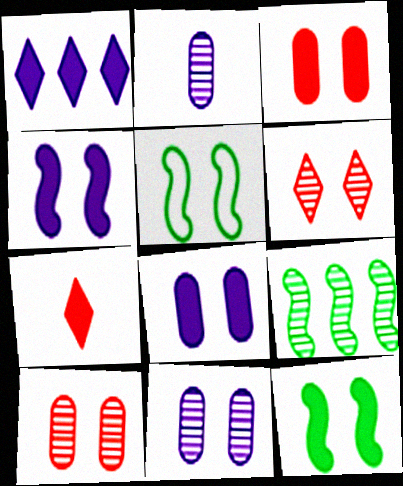[[2, 6, 9], 
[5, 6, 8]]